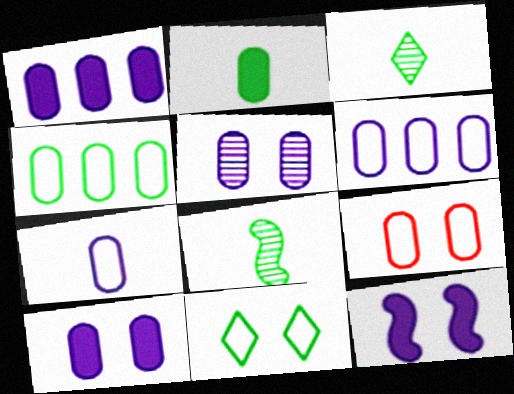[[1, 5, 7], 
[4, 7, 9]]